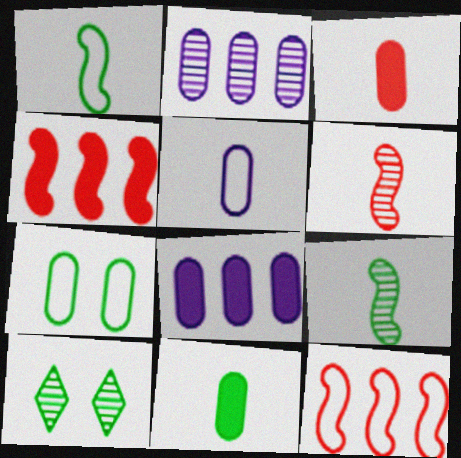[[2, 3, 7], 
[2, 6, 10], 
[4, 5, 10]]